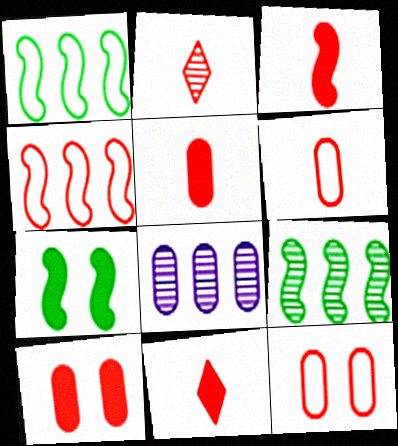[[2, 3, 6], 
[2, 4, 10], 
[3, 5, 11]]